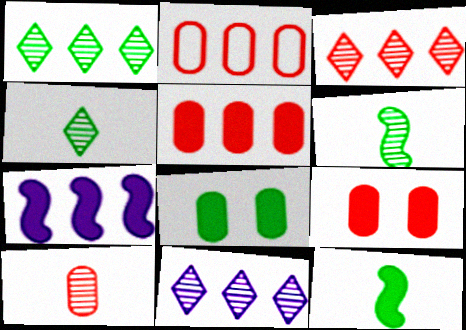[[1, 2, 7], 
[1, 3, 11], 
[2, 9, 10]]